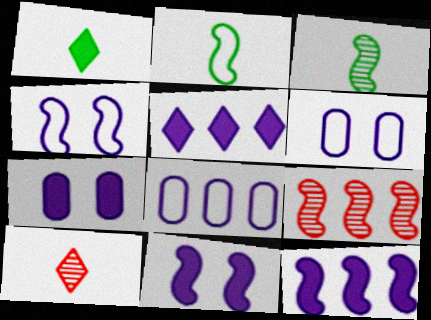[[1, 6, 9], 
[2, 9, 11]]